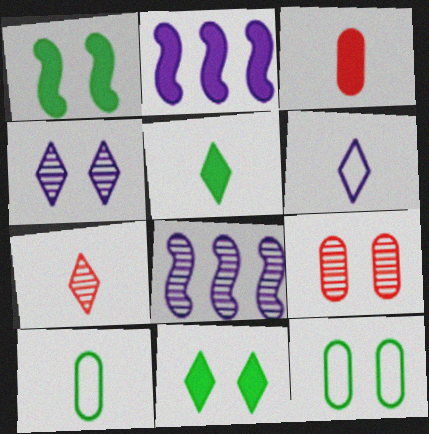[[2, 3, 11], 
[2, 7, 12], 
[5, 6, 7]]